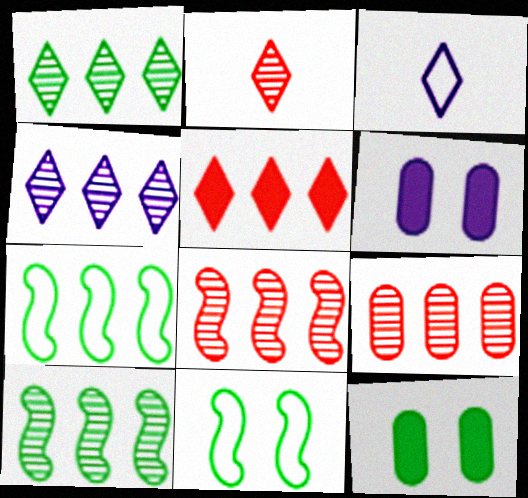[[2, 6, 7], 
[3, 8, 12], 
[4, 9, 10]]